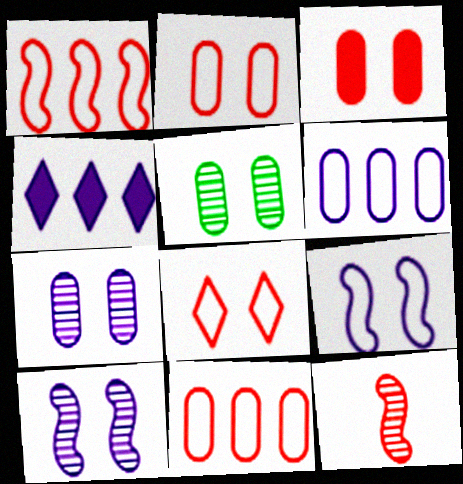[]